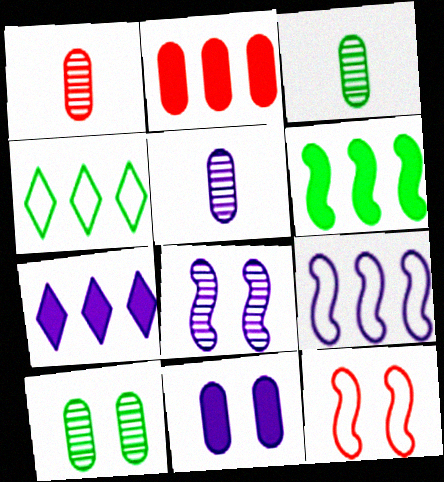[[1, 3, 5], 
[2, 6, 7], 
[3, 7, 12]]